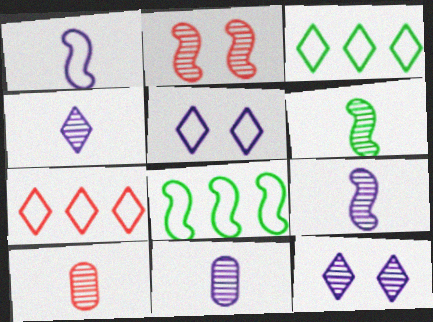[[4, 6, 10], 
[4, 9, 11]]